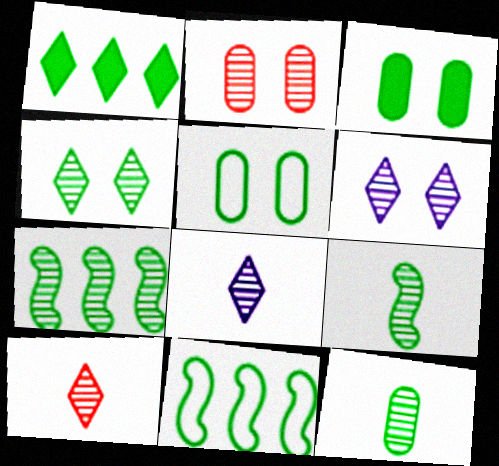[[1, 5, 9], 
[2, 7, 8], 
[4, 7, 12]]